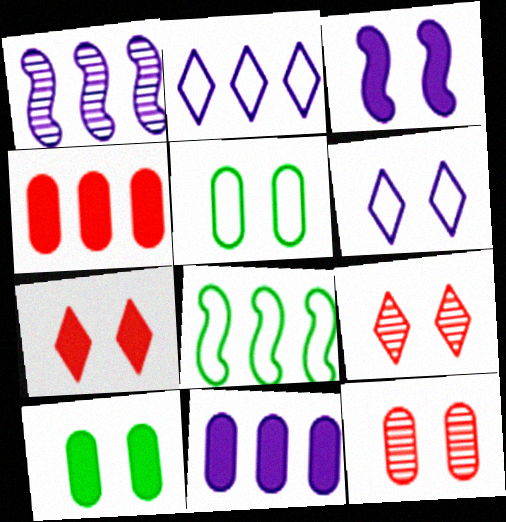[[1, 2, 11], 
[3, 5, 9], 
[3, 7, 10]]